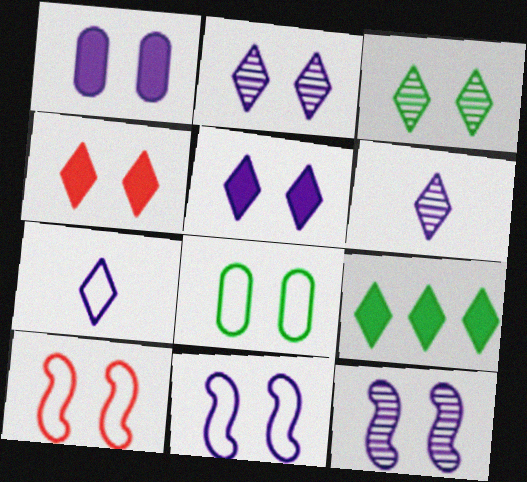[[1, 2, 11], 
[1, 3, 10], 
[4, 8, 12]]